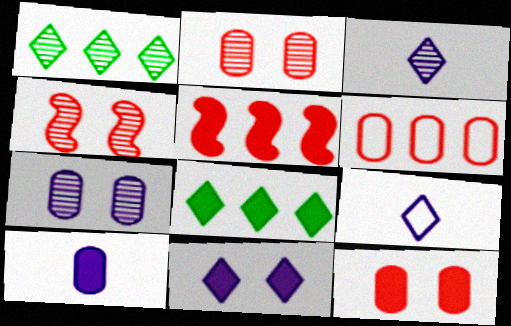[]